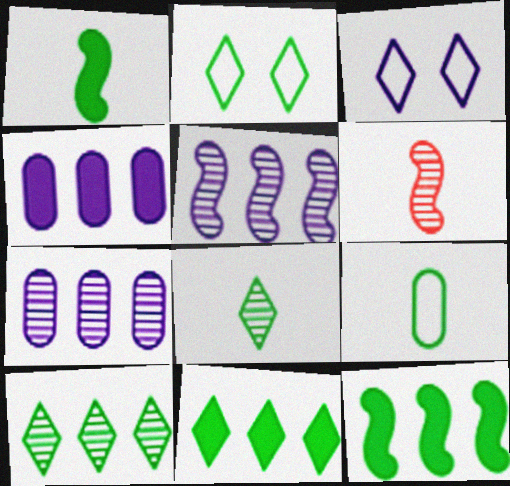[[1, 8, 9], 
[2, 4, 6], 
[2, 8, 11]]